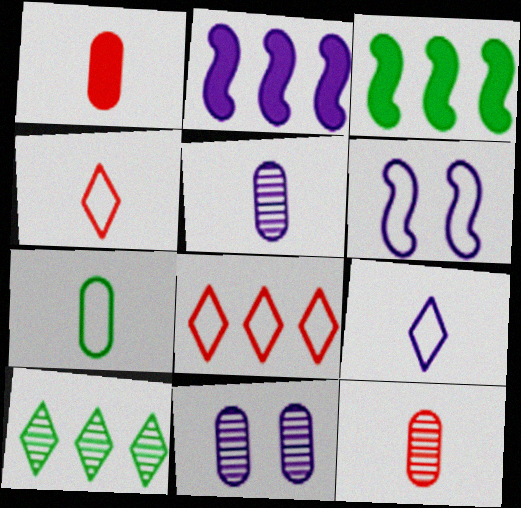[[1, 5, 7], 
[1, 6, 10], 
[2, 9, 11], 
[3, 4, 11], 
[6, 7, 8]]